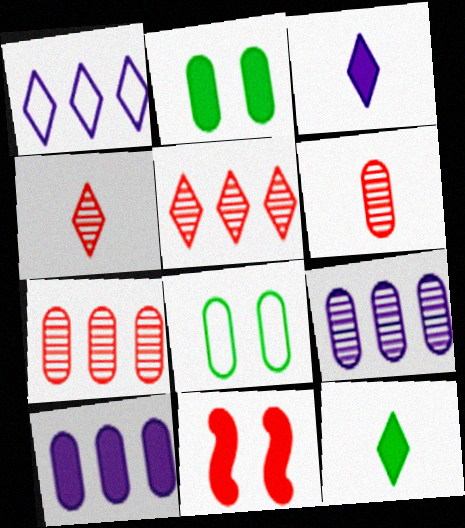[[6, 8, 10], 
[10, 11, 12]]